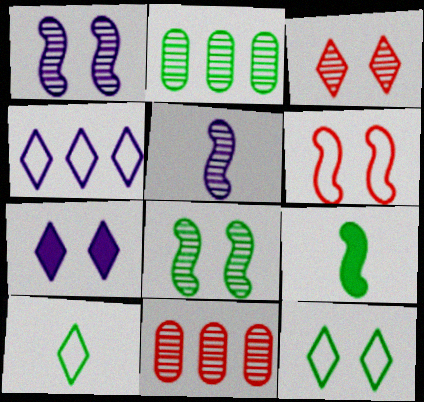[[2, 3, 5], 
[2, 9, 12], 
[3, 7, 12]]